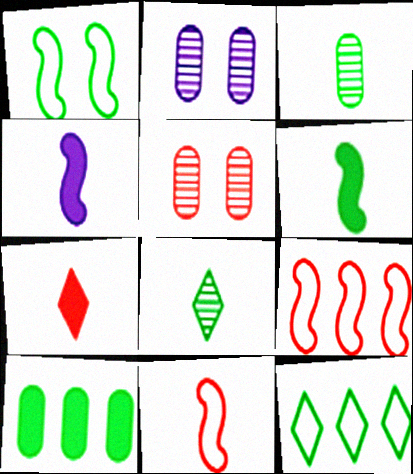[[1, 8, 10], 
[4, 5, 12], 
[5, 7, 9]]